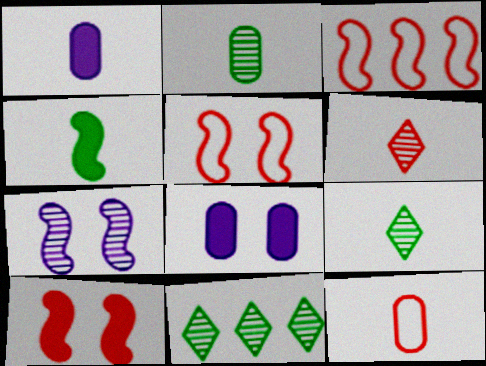[[1, 2, 12], 
[1, 5, 11], 
[3, 4, 7], 
[3, 8, 9]]